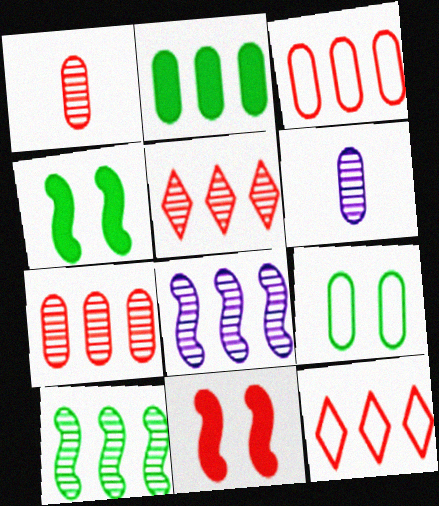[[1, 11, 12], 
[2, 8, 12], 
[4, 6, 12]]